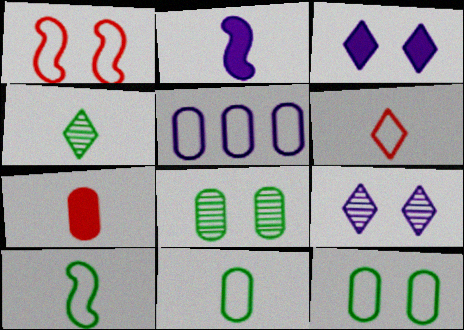[[1, 3, 8], 
[2, 5, 9], 
[5, 7, 8]]